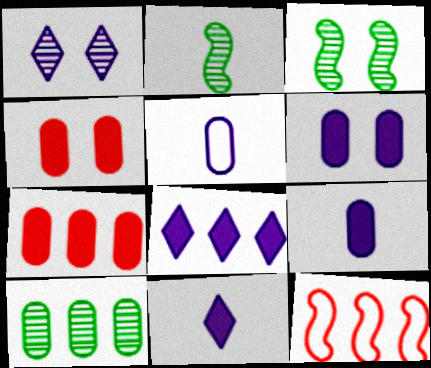[[4, 5, 10], 
[8, 10, 12]]